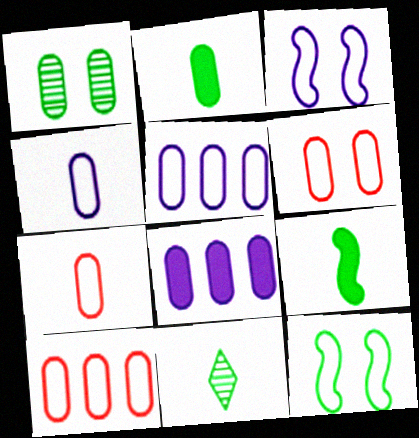[[1, 7, 8], 
[6, 7, 10]]